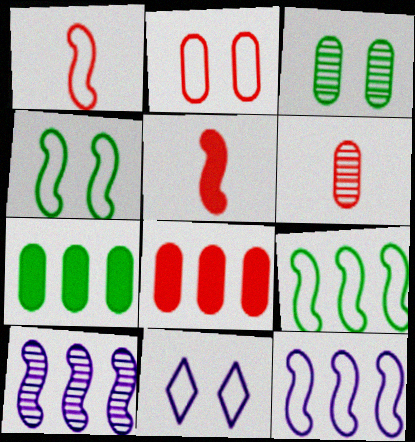[[1, 4, 12], 
[2, 4, 11], 
[2, 6, 8], 
[4, 5, 10]]